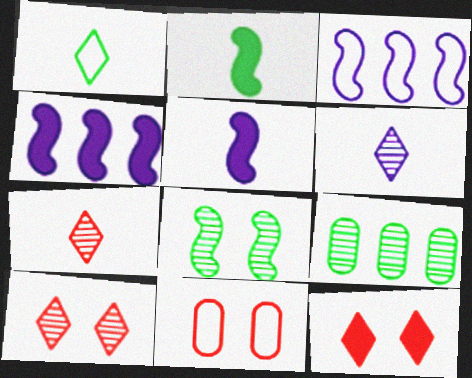[[1, 3, 11]]